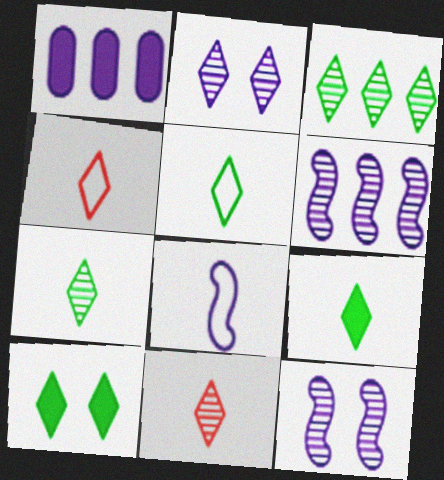[[1, 2, 8], 
[2, 3, 11], 
[3, 5, 10], 
[5, 7, 9]]